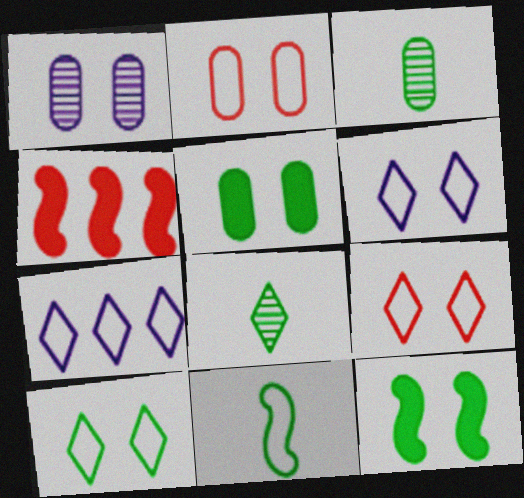[[1, 2, 5], 
[1, 9, 12], 
[2, 7, 11], 
[3, 4, 6], 
[6, 9, 10]]